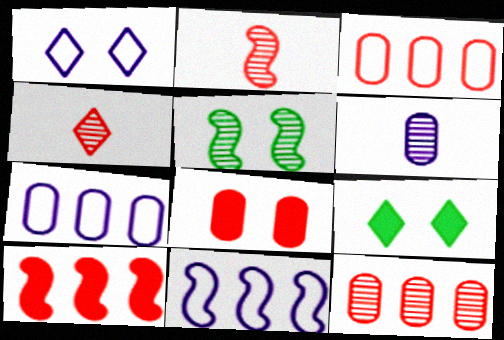[[1, 5, 8], 
[2, 7, 9]]